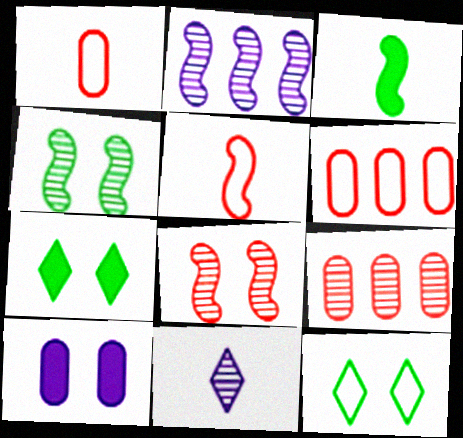[[1, 2, 7], 
[1, 3, 11], 
[4, 9, 11], 
[8, 10, 12]]